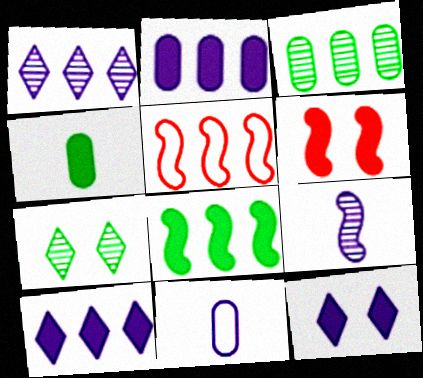[[3, 5, 10], 
[4, 6, 10]]